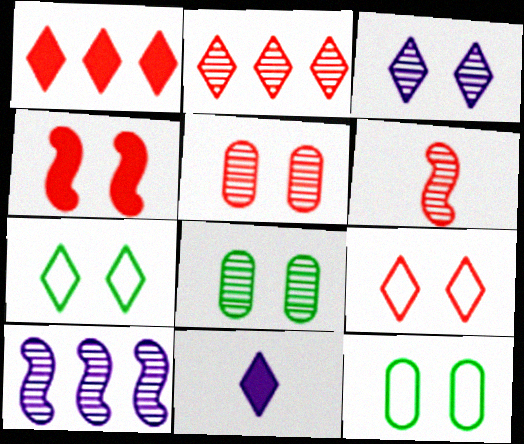[[2, 5, 6], 
[2, 7, 11], 
[3, 4, 12], 
[4, 5, 9]]